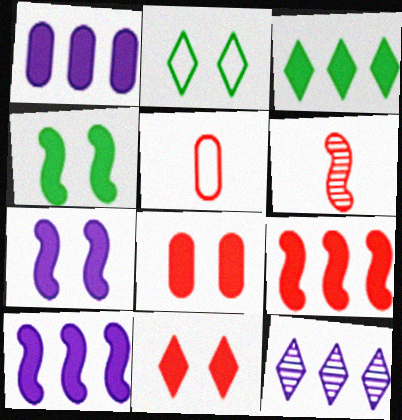[[1, 2, 6], 
[1, 3, 9], 
[4, 5, 12]]